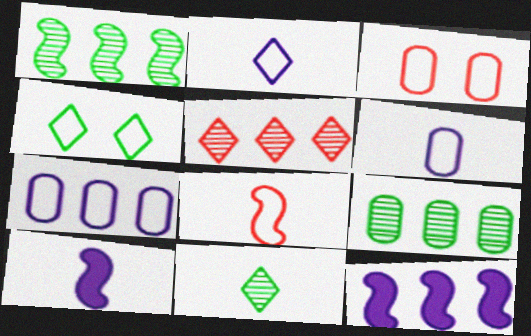[[3, 11, 12], 
[4, 7, 8]]